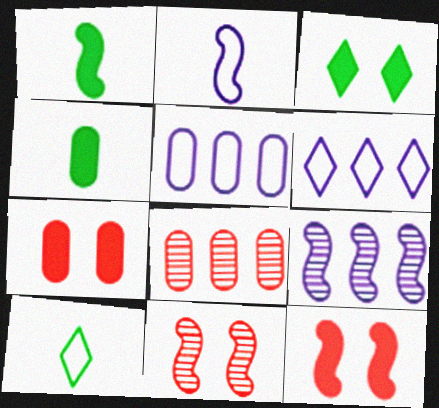[[2, 3, 8], 
[4, 6, 11], 
[7, 9, 10]]